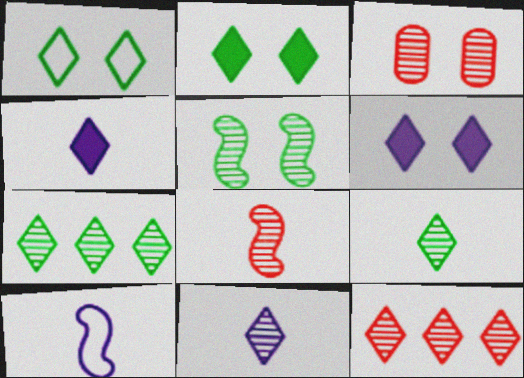[[1, 4, 12], 
[3, 8, 12]]